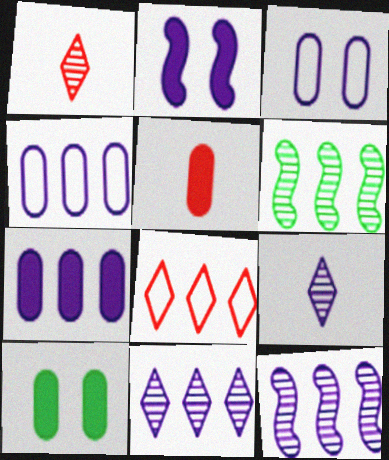[[2, 4, 9], 
[5, 7, 10], 
[6, 7, 8]]